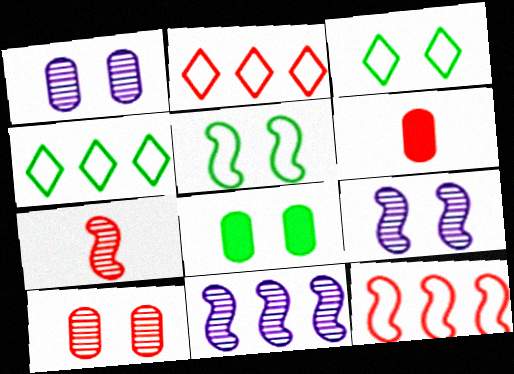[[3, 6, 11], 
[4, 6, 9]]